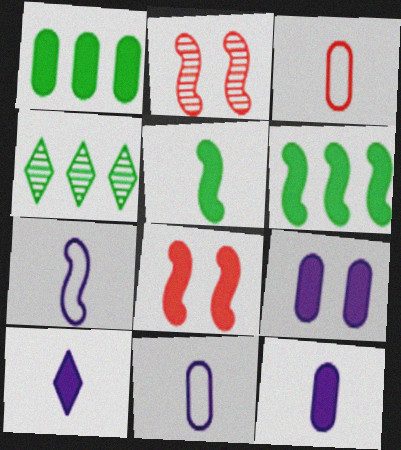[[1, 8, 10], 
[2, 6, 7], 
[4, 8, 11]]